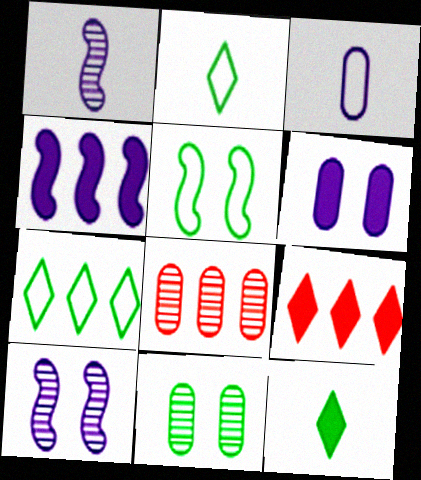[[4, 7, 8]]